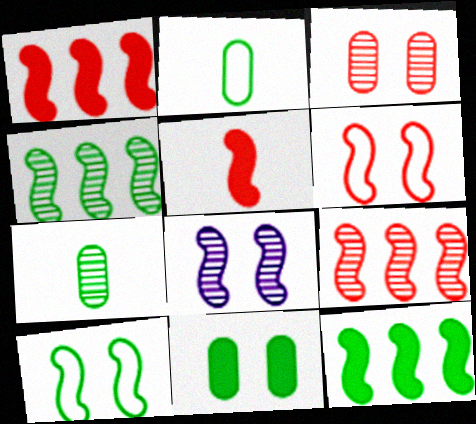[[5, 6, 9]]